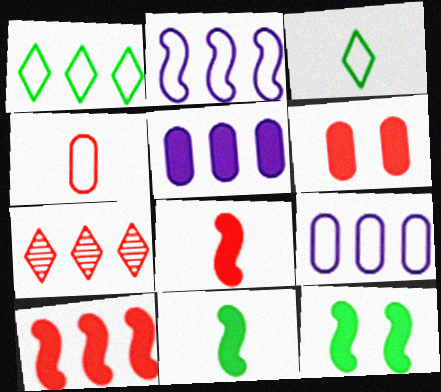[]